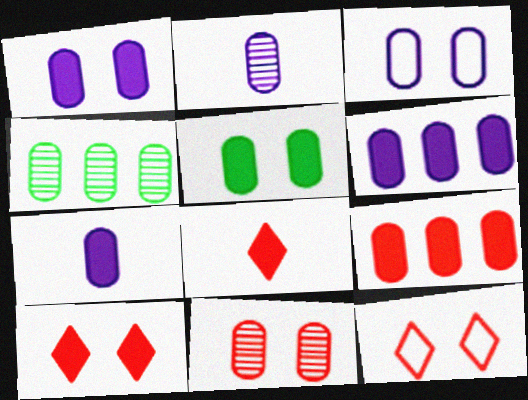[[1, 6, 7], 
[2, 3, 6], 
[2, 4, 11], 
[3, 5, 11], 
[5, 7, 9]]